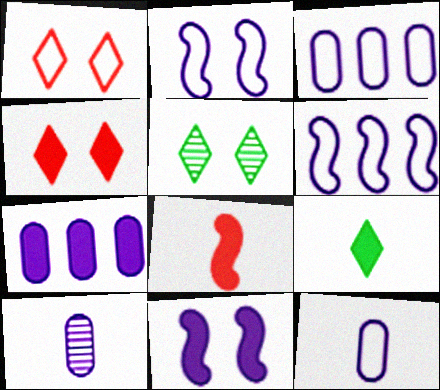[[3, 5, 8]]